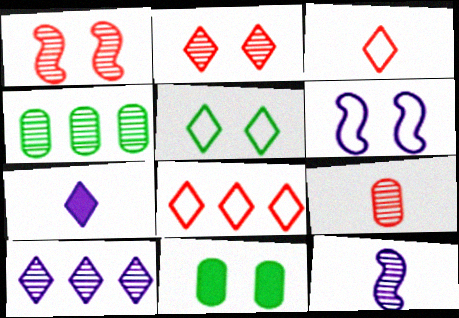[[2, 4, 12], 
[2, 6, 11], 
[8, 11, 12]]